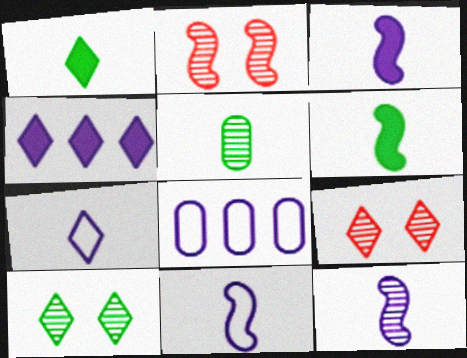[[1, 2, 8], 
[3, 11, 12], 
[6, 8, 9]]